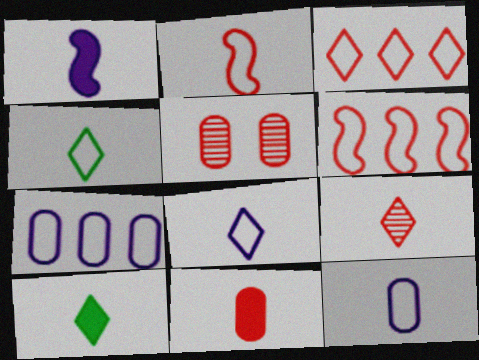[[1, 10, 11], 
[2, 4, 12], 
[2, 9, 11], 
[8, 9, 10]]